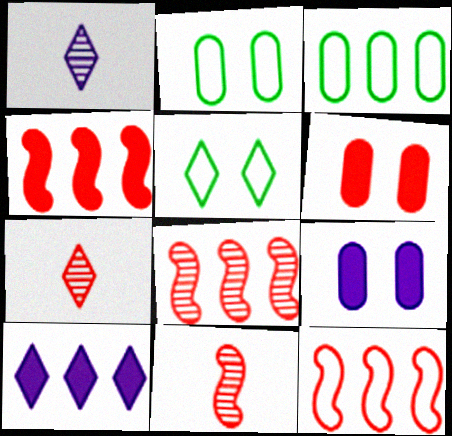[[1, 2, 4], 
[2, 10, 11], 
[3, 8, 10], 
[4, 8, 12], 
[5, 7, 10], 
[6, 7, 12]]